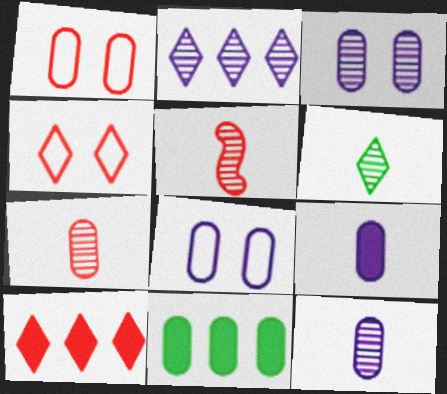[[1, 5, 10], 
[1, 11, 12], 
[5, 6, 12], 
[7, 8, 11]]